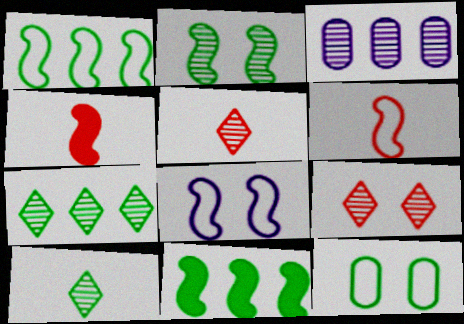[[1, 6, 8], 
[2, 3, 5], 
[10, 11, 12]]